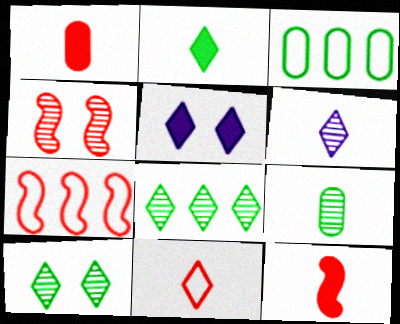[[2, 6, 11], 
[4, 7, 12], 
[5, 7, 9], 
[5, 8, 11]]